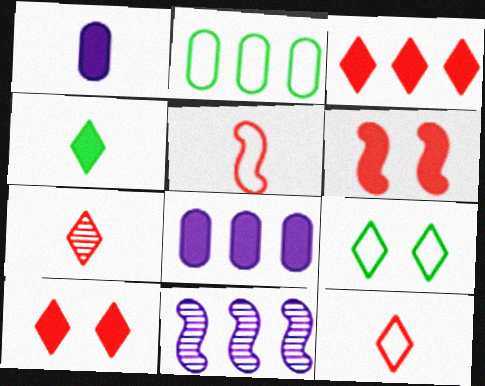[[2, 3, 11], 
[4, 6, 8]]